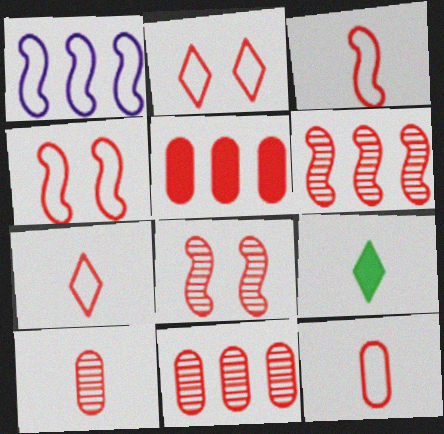[[3, 7, 12], 
[5, 7, 8]]